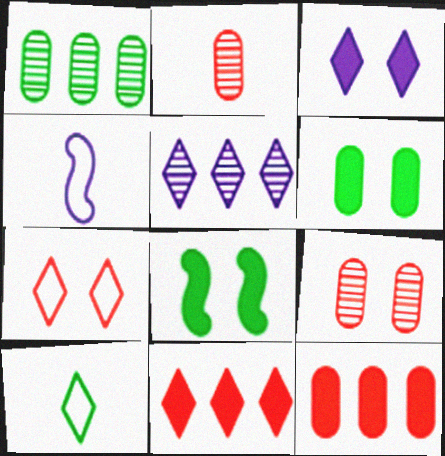[[1, 8, 10]]